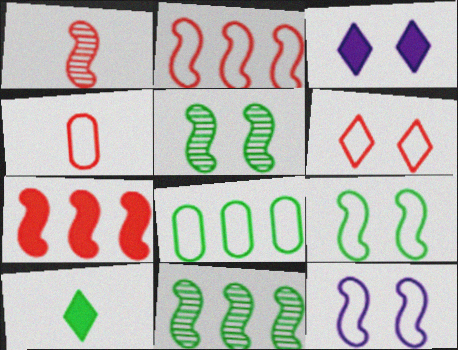[[1, 3, 8], 
[2, 4, 6], 
[3, 4, 11], 
[5, 8, 10]]